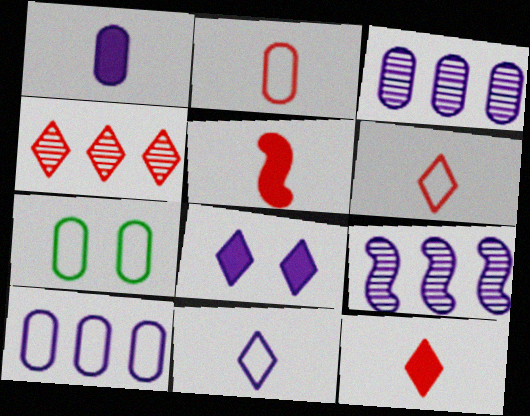[[2, 7, 10], 
[7, 9, 12]]